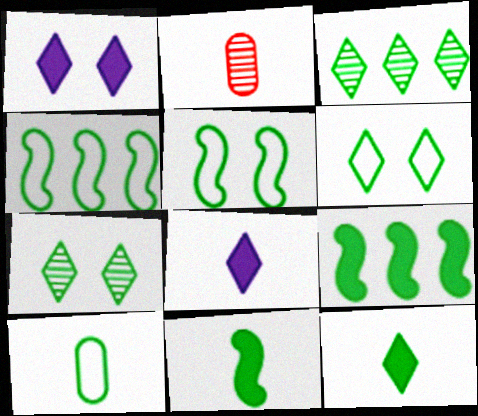[[1, 2, 4], 
[3, 6, 12], 
[4, 6, 10], 
[7, 9, 10]]